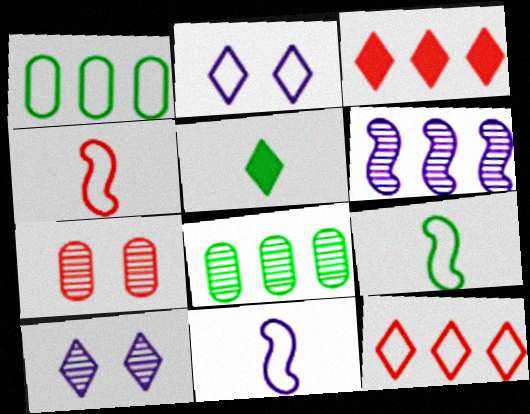[[1, 2, 4], 
[1, 3, 6], 
[3, 4, 7], 
[4, 9, 11], 
[5, 10, 12]]